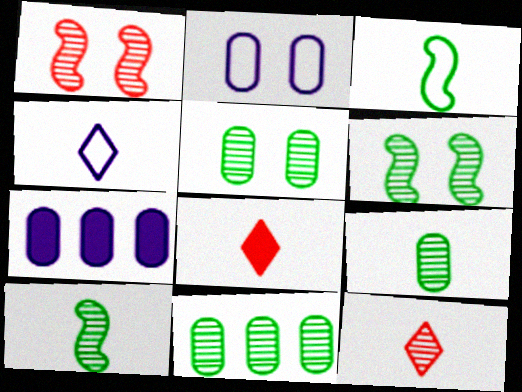[[5, 9, 11]]